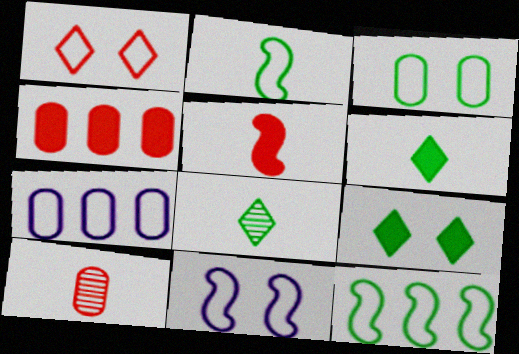[[1, 2, 7], 
[1, 3, 11], 
[4, 8, 11]]